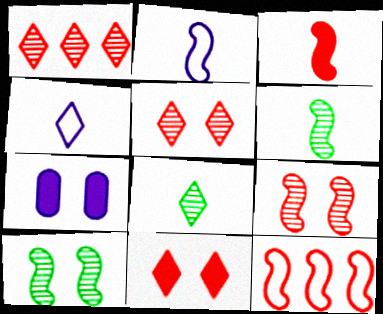[[2, 3, 6], 
[3, 9, 12], 
[7, 8, 12]]